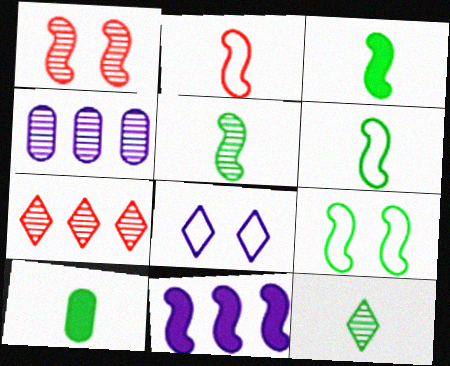[[1, 4, 12], 
[1, 6, 11], 
[3, 5, 6], 
[6, 10, 12]]